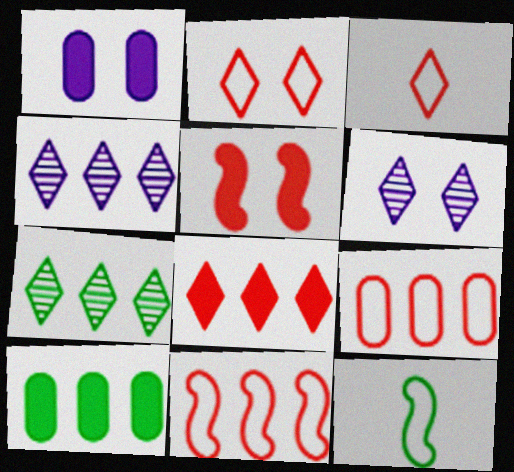[[4, 10, 11]]